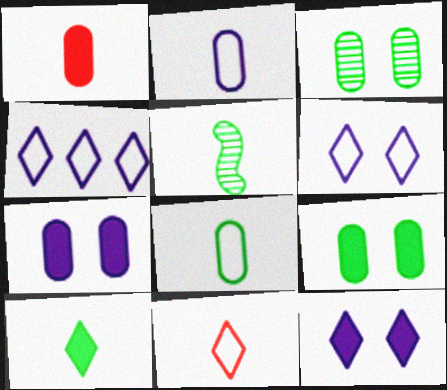[[5, 8, 10]]